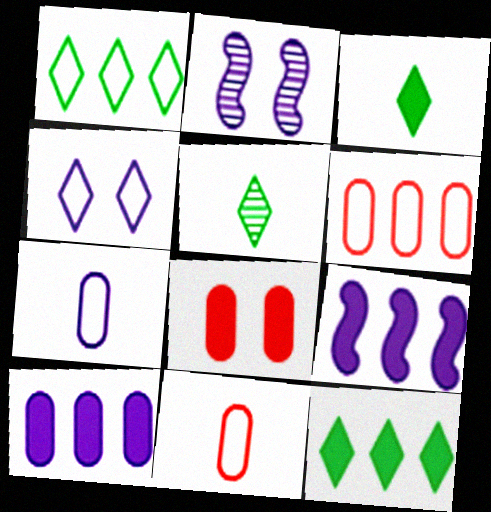[[2, 3, 6], 
[2, 11, 12], 
[3, 8, 9]]